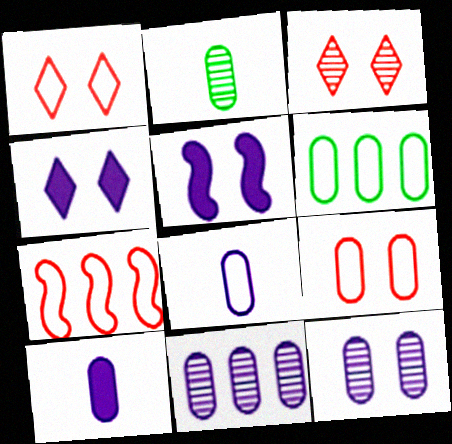[[2, 4, 7], 
[6, 8, 9]]